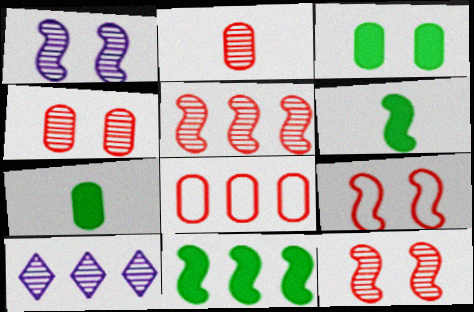[[7, 9, 10], 
[8, 10, 11]]